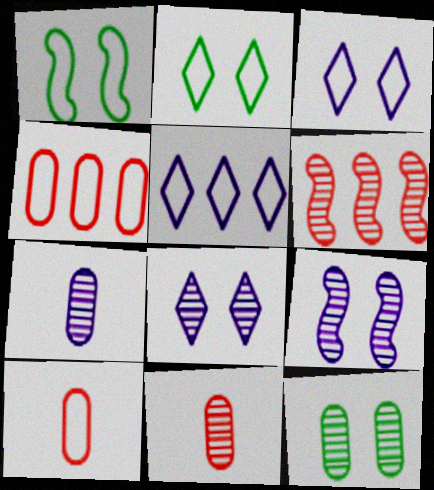[[1, 5, 10]]